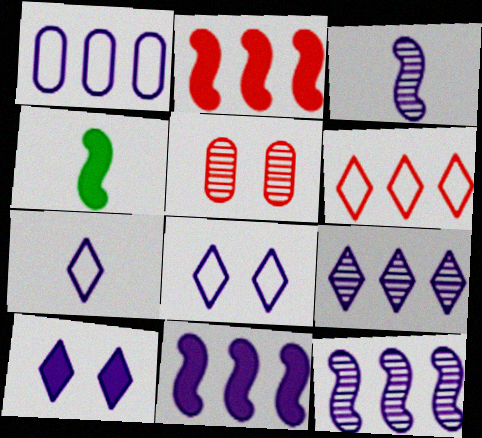[[1, 3, 10], 
[1, 9, 11], 
[7, 9, 10]]